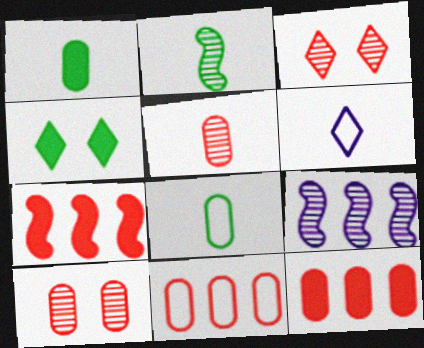[]